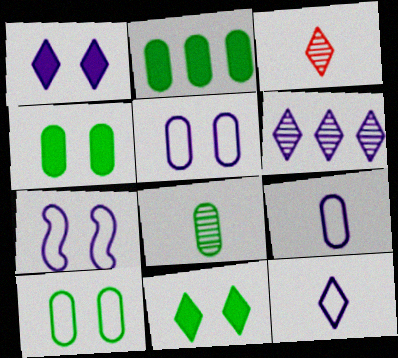[[1, 6, 12], 
[2, 3, 7], 
[2, 8, 10]]